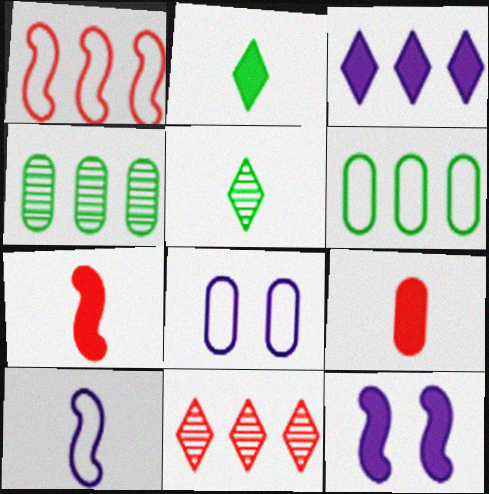[[1, 3, 4], 
[4, 8, 9], 
[5, 9, 10]]